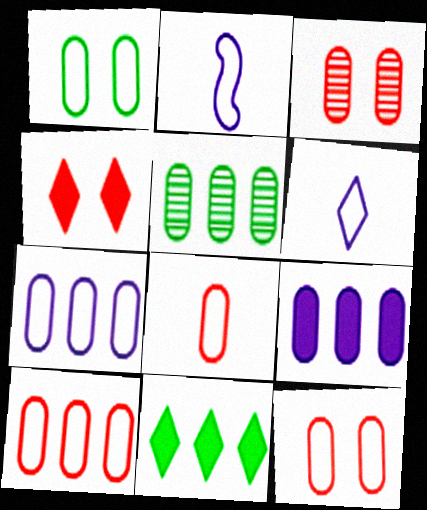[[1, 7, 8], 
[2, 3, 11], 
[2, 4, 5], 
[5, 9, 10], 
[8, 10, 12]]